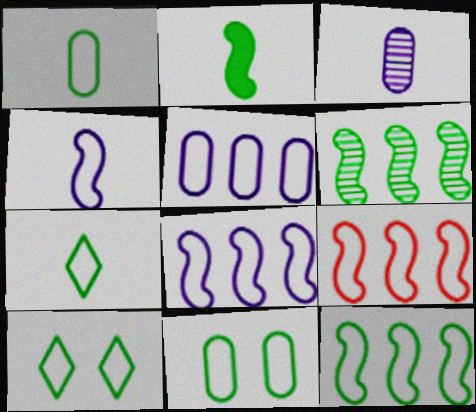[[1, 10, 12], 
[7, 11, 12], 
[8, 9, 12]]